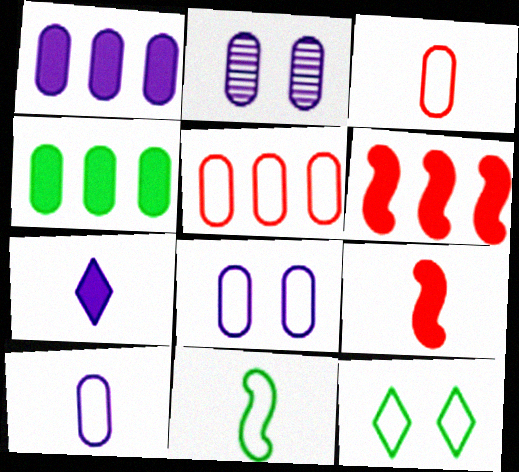[[1, 2, 10], 
[2, 3, 4]]